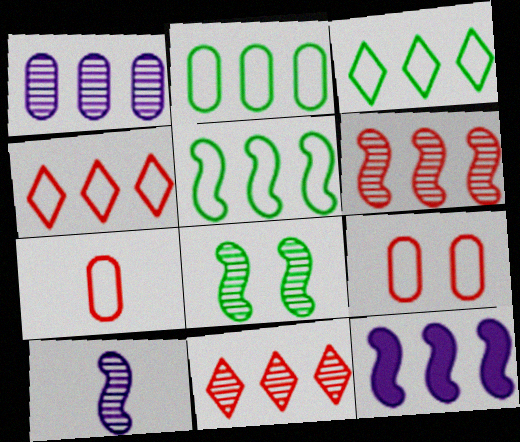[[2, 3, 5], 
[2, 11, 12], 
[5, 6, 12], 
[6, 8, 10]]